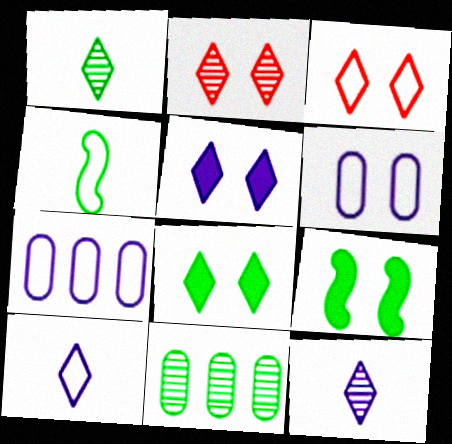[[2, 6, 9], 
[3, 4, 7], 
[4, 8, 11]]